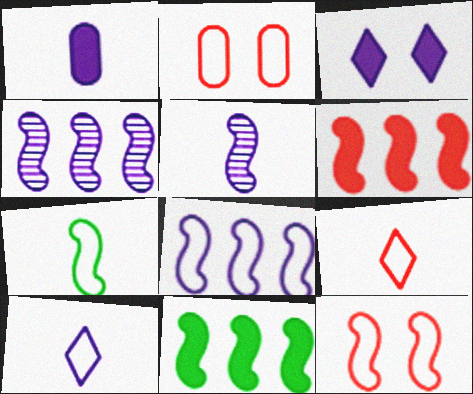[[1, 5, 10], 
[5, 11, 12], 
[7, 8, 12]]